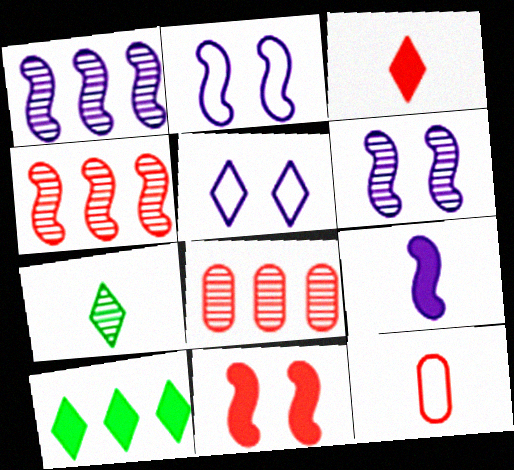[[1, 2, 9], 
[6, 7, 8], 
[6, 10, 12], 
[7, 9, 12]]